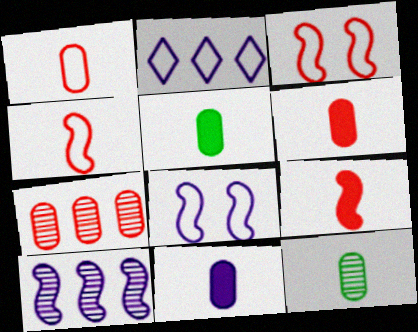[[1, 11, 12], 
[5, 6, 11]]